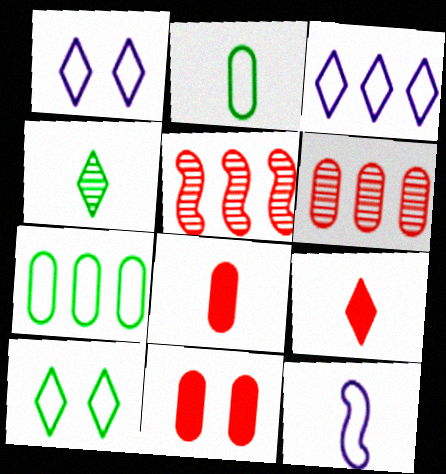[[4, 8, 12]]